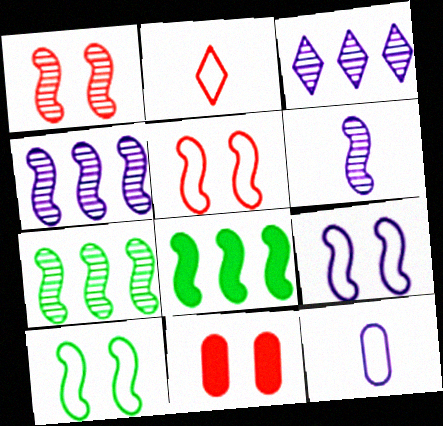[[1, 6, 7], 
[5, 6, 8], 
[5, 9, 10]]